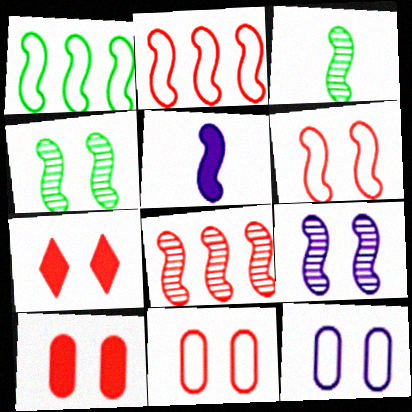[[2, 4, 5], 
[3, 8, 9], 
[4, 7, 12]]